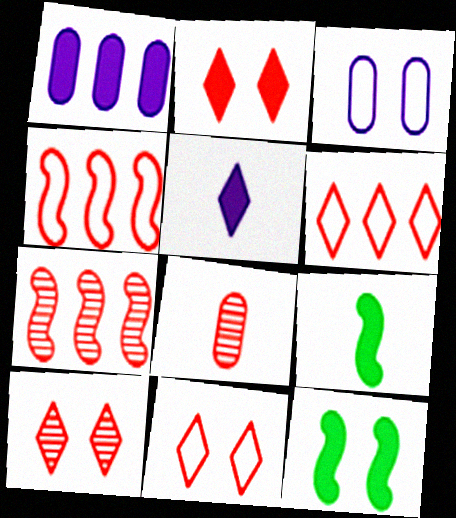[[1, 2, 9], 
[2, 4, 8], 
[2, 10, 11], 
[3, 10, 12], 
[7, 8, 10]]